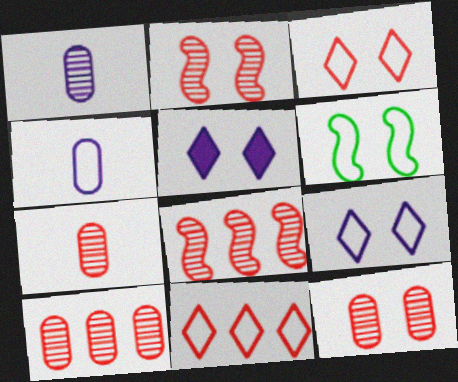[[4, 6, 11], 
[5, 6, 12], 
[7, 10, 12]]